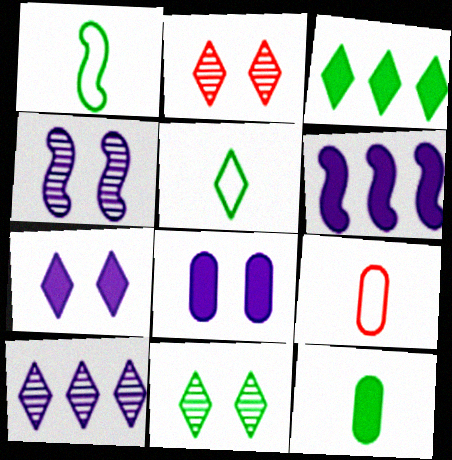[[3, 4, 9], 
[3, 5, 11], 
[6, 9, 11]]